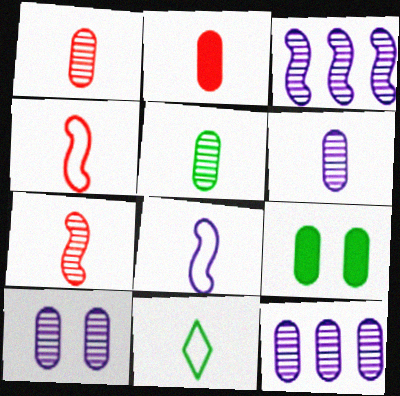[[1, 5, 6], 
[6, 10, 12]]